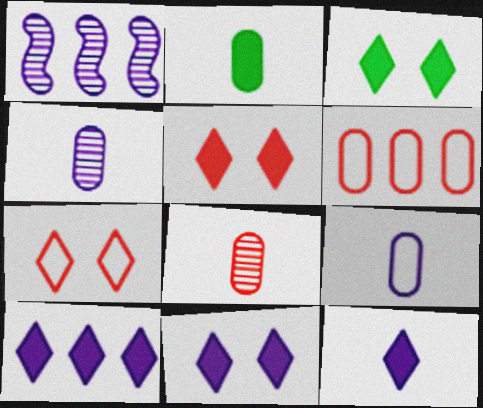[[1, 2, 7], 
[1, 9, 11], 
[2, 8, 9], 
[3, 5, 11], 
[10, 11, 12]]